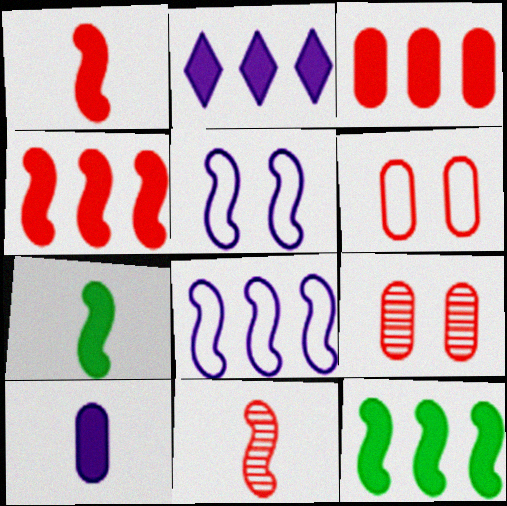[[2, 3, 12], 
[5, 11, 12]]